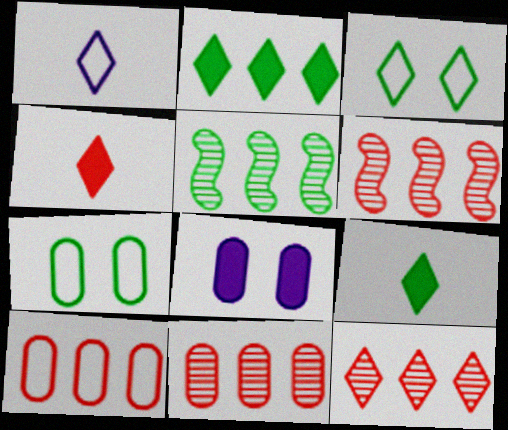[[5, 7, 9], 
[6, 11, 12]]